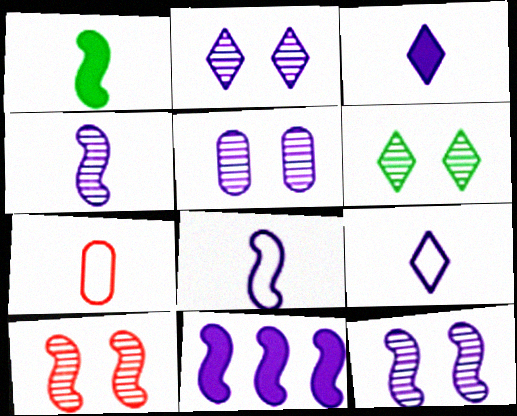[[2, 5, 12], 
[5, 6, 10], 
[5, 9, 11], 
[6, 7, 11], 
[8, 11, 12]]